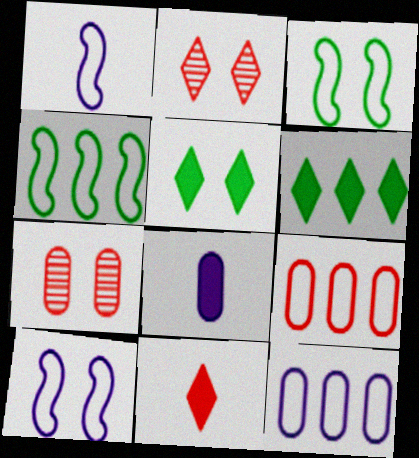[[1, 6, 7], 
[2, 4, 8], 
[5, 7, 10]]